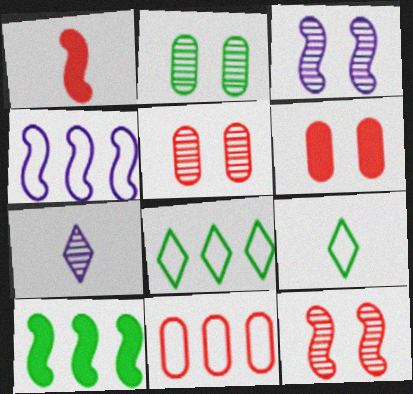[[2, 9, 10], 
[4, 8, 11]]